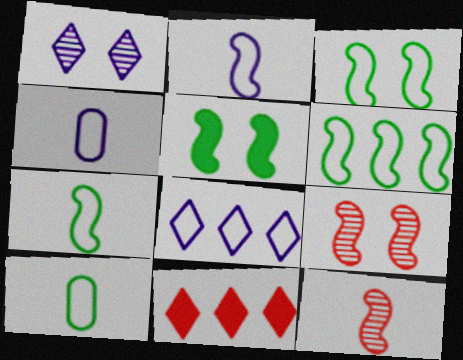[[3, 6, 7]]